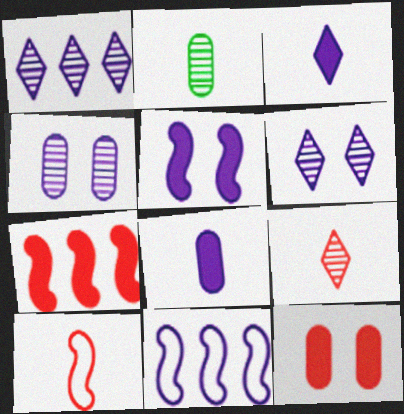[[2, 3, 10], 
[3, 4, 11], 
[6, 8, 11]]